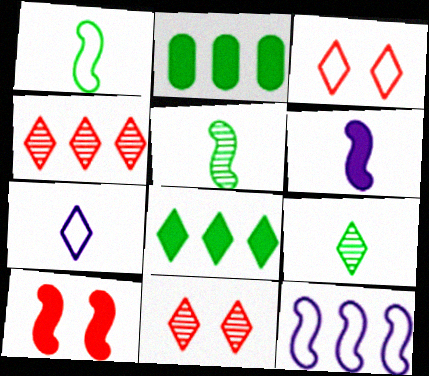[[2, 4, 12], 
[5, 10, 12], 
[7, 8, 11]]